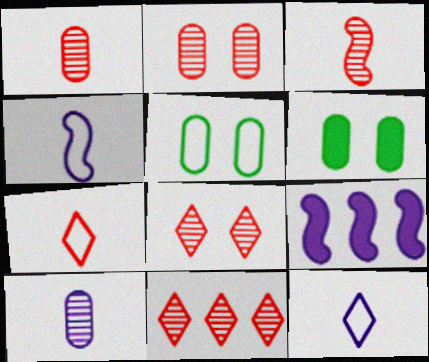[[2, 3, 11], 
[4, 6, 11]]